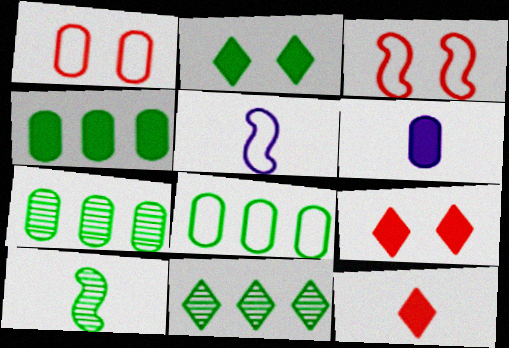[[1, 6, 7], 
[2, 8, 10], 
[3, 6, 11], 
[4, 7, 8], 
[5, 7, 9]]